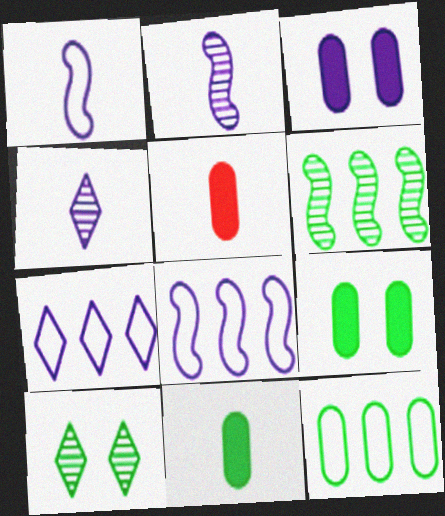[[2, 3, 7], 
[3, 4, 8], 
[5, 8, 10]]